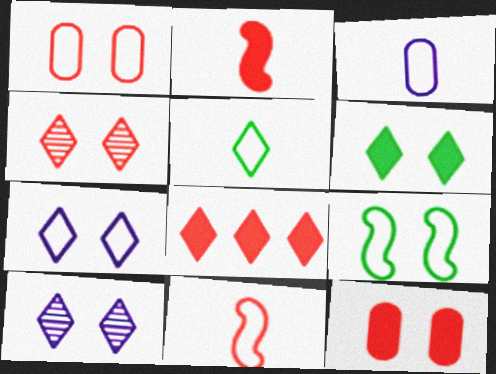[[1, 7, 9], 
[2, 8, 12], 
[3, 5, 11], 
[4, 6, 7], 
[5, 8, 10], 
[9, 10, 12]]